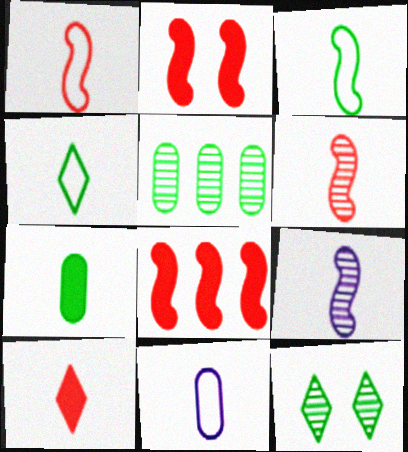[[1, 4, 11], 
[8, 11, 12]]